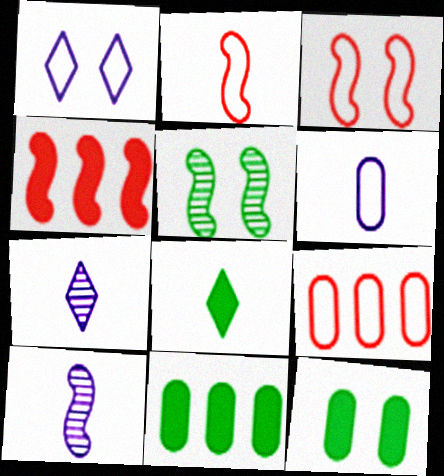[[3, 7, 11]]